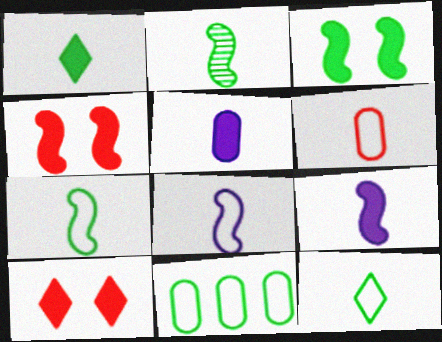[[6, 8, 12]]